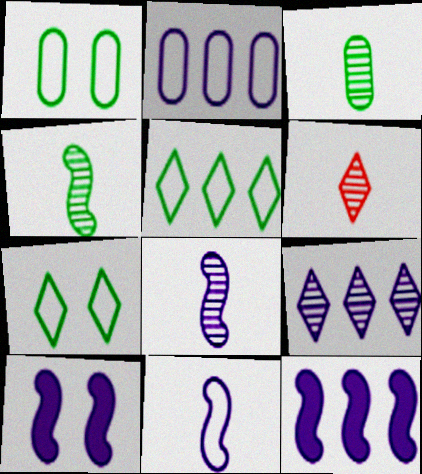[[1, 6, 12], 
[2, 9, 12], 
[3, 6, 8]]